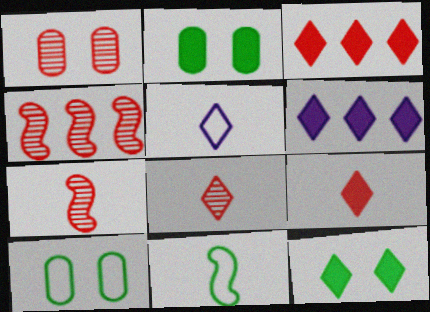[[1, 4, 8], 
[1, 6, 11], 
[2, 4, 5], 
[6, 7, 10], 
[6, 9, 12]]